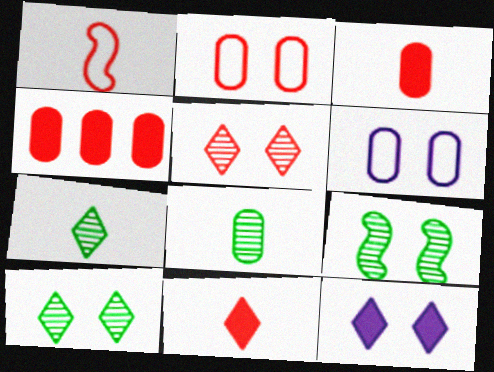[[1, 4, 5], 
[2, 9, 12], 
[4, 6, 8]]